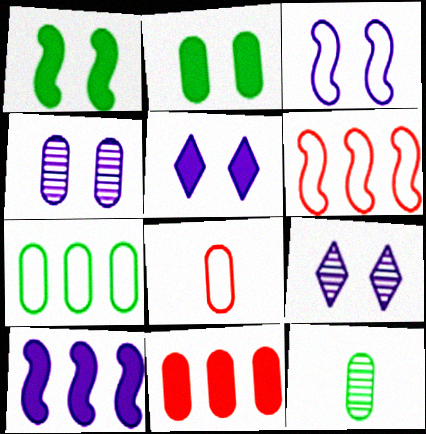[[2, 7, 12], 
[3, 4, 5], 
[5, 6, 12]]